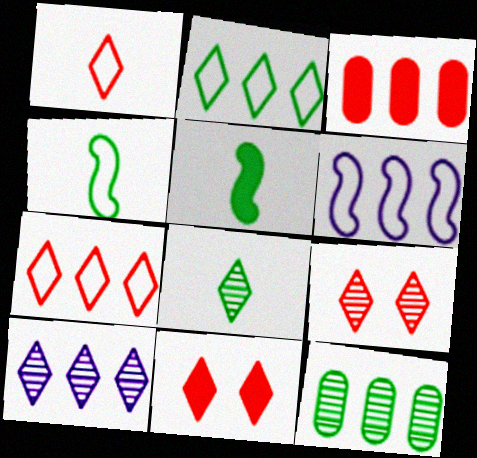[[8, 9, 10]]